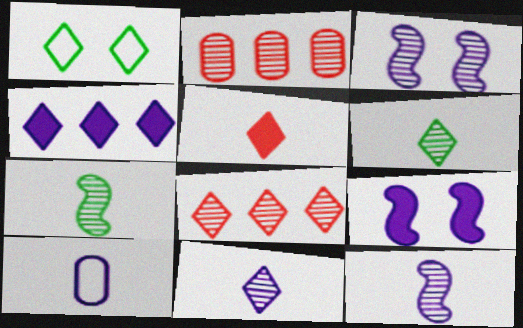[[2, 3, 6], 
[3, 4, 10], 
[5, 7, 10]]